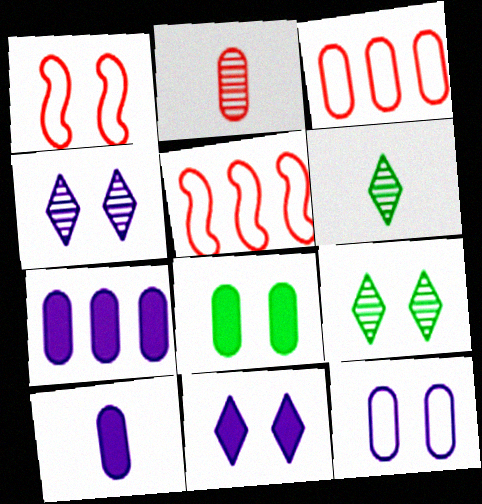[[1, 4, 8], 
[1, 6, 7], 
[5, 9, 10]]